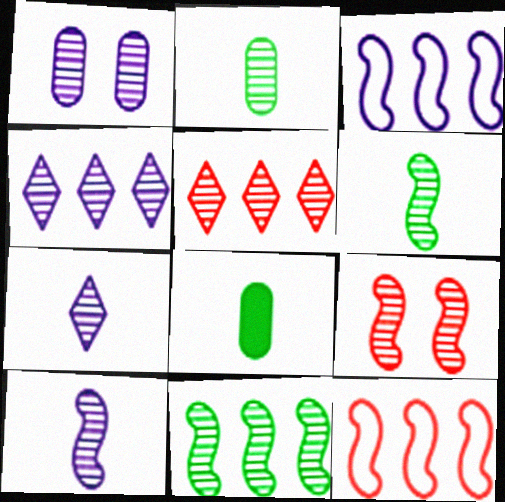[[1, 4, 10], 
[1, 5, 6], 
[2, 4, 9], 
[9, 10, 11]]